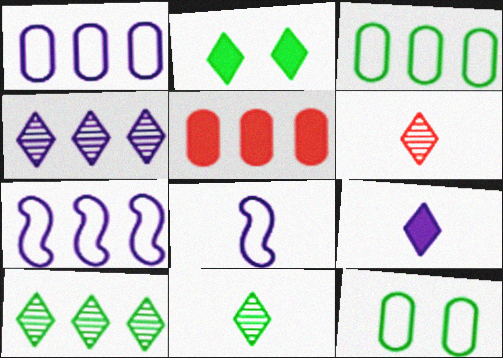[[5, 7, 10]]